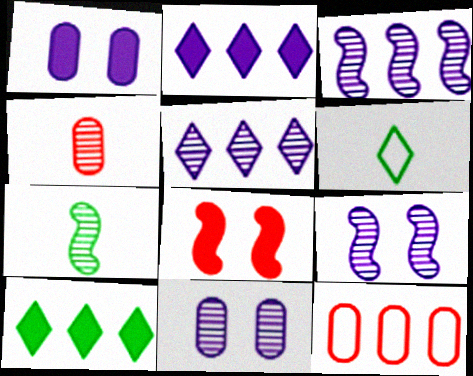[[3, 10, 12]]